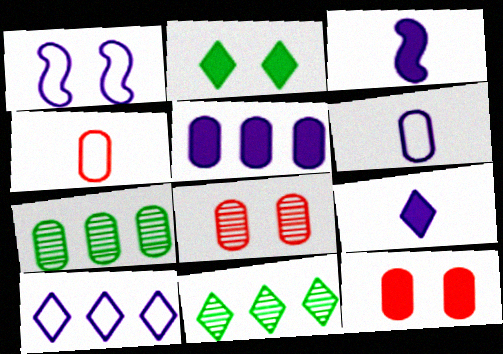[[1, 2, 8], 
[1, 6, 10], 
[6, 7, 12]]